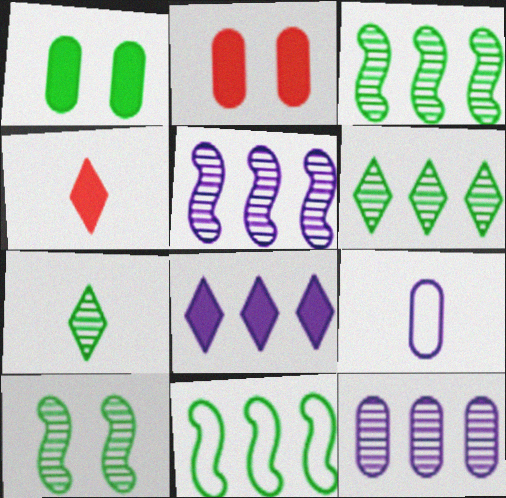[[1, 7, 11]]